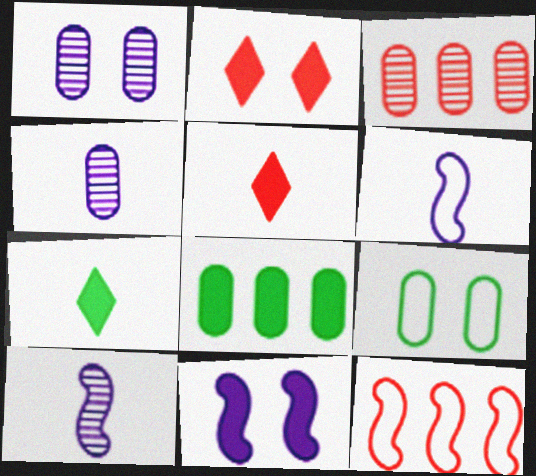[[1, 7, 12], 
[5, 8, 11]]